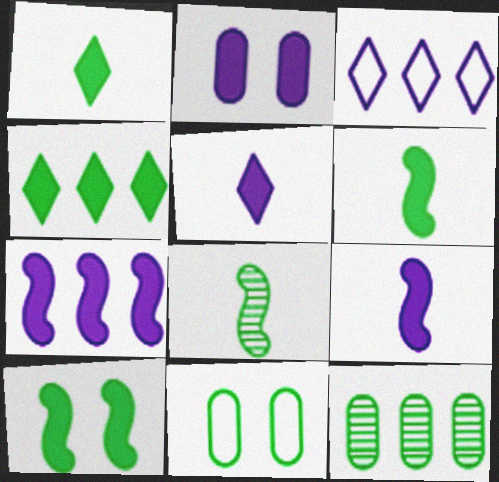[[2, 5, 7], 
[4, 8, 11]]